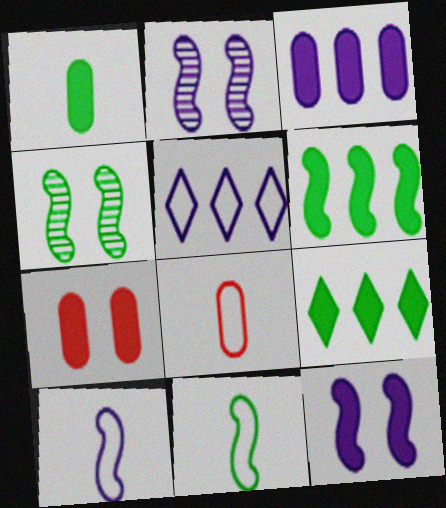[[1, 3, 7], 
[2, 8, 9], 
[4, 6, 11]]